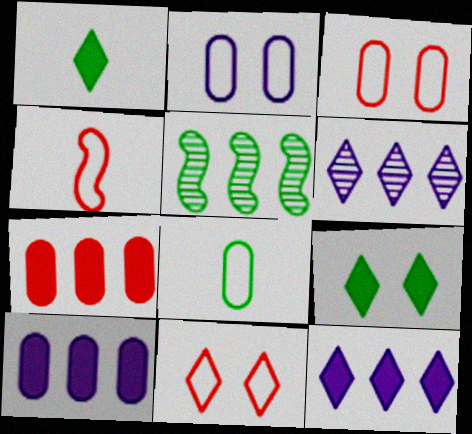[[1, 6, 11], 
[5, 8, 9]]